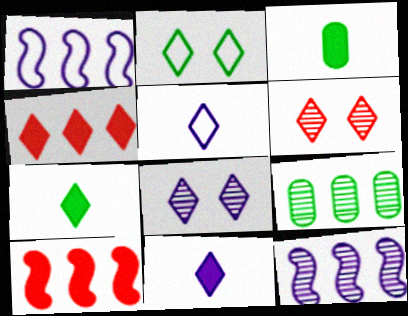[[1, 3, 6], 
[1, 4, 9]]